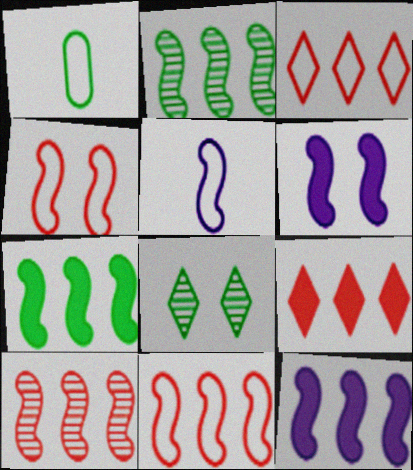[[1, 7, 8], 
[2, 11, 12]]